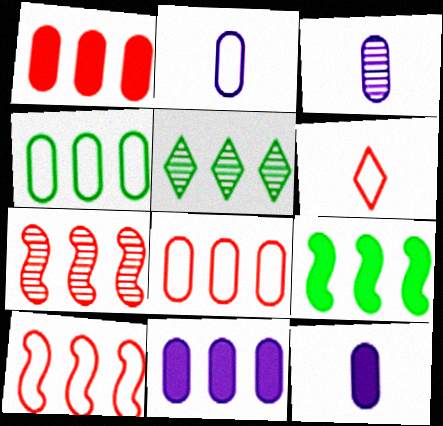[[2, 3, 12], 
[4, 5, 9], 
[5, 10, 11]]